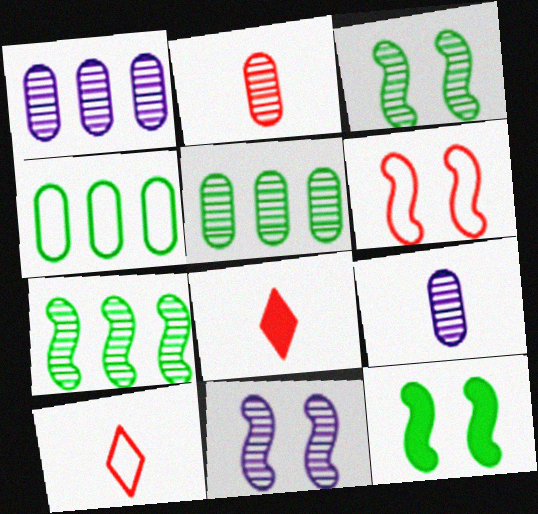[[1, 10, 12], 
[4, 8, 11], 
[6, 11, 12]]